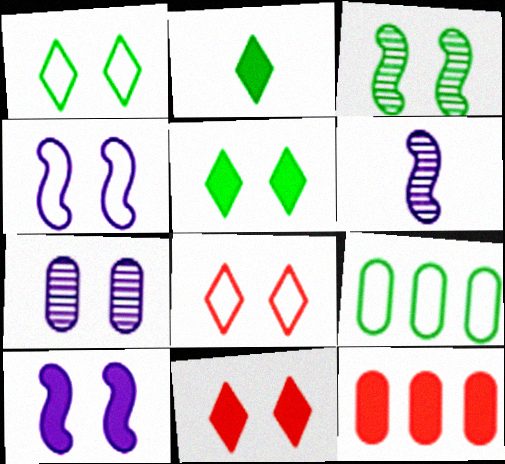[[1, 6, 12], 
[2, 3, 9], 
[2, 10, 12], 
[6, 9, 11]]